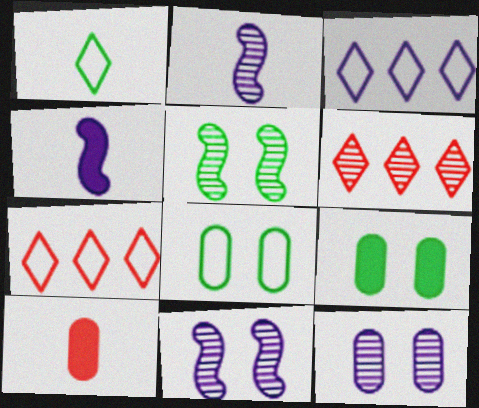[[1, 2, 10], 
[2, 7, 9], 
[3, 4, 12], 
[3, 5, 10], 
[4, 6, 8]]